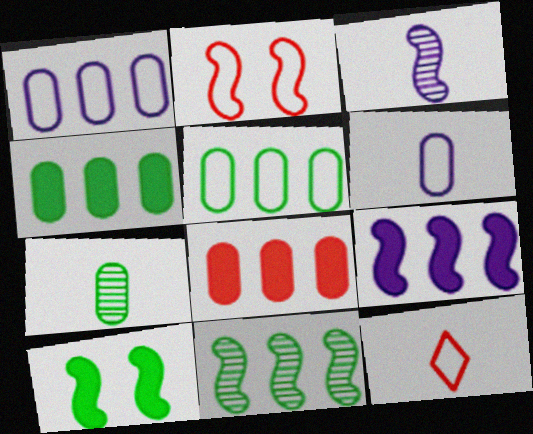[]